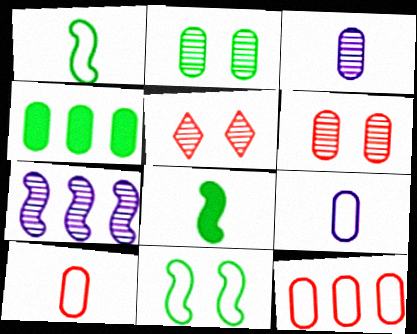[[4, 6, 9]]